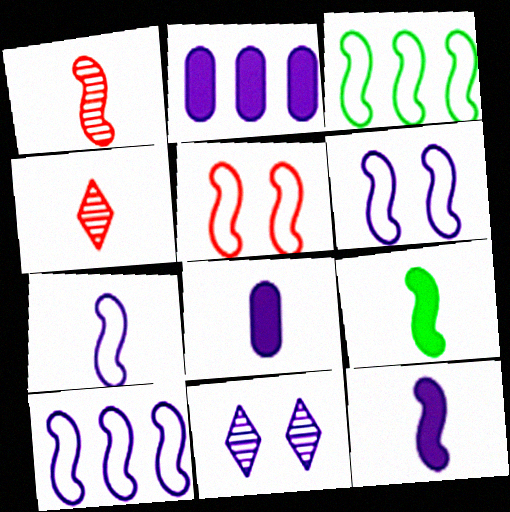[[1, 7, 9], 
[2, 7, 11], 
[3, 5, 7], 
[6, 7, 10], 
[8, 10, 11]]